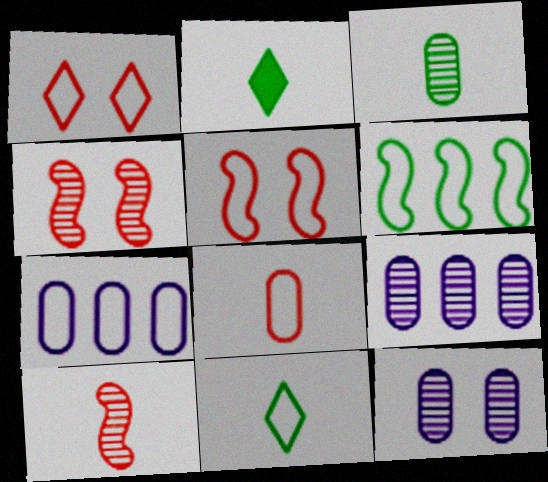[[2, 4, 7], 
[2, 5, 9], 
[5, 7, 11]]